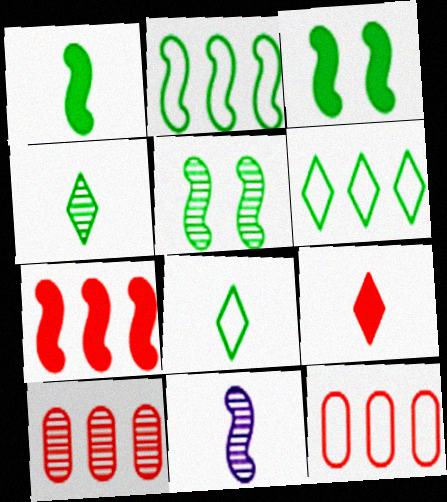[[1, 2, 5]]